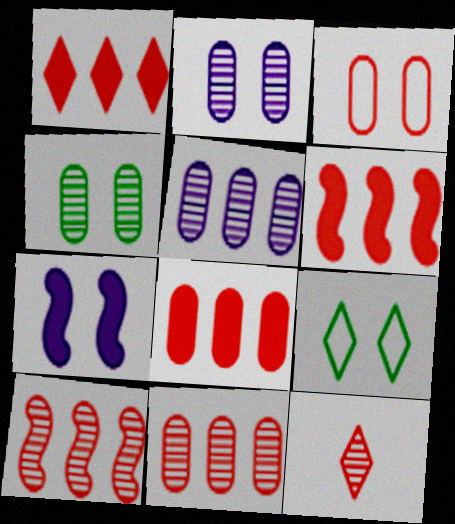[[1, 6, 8], 
[3, 6, 12]]